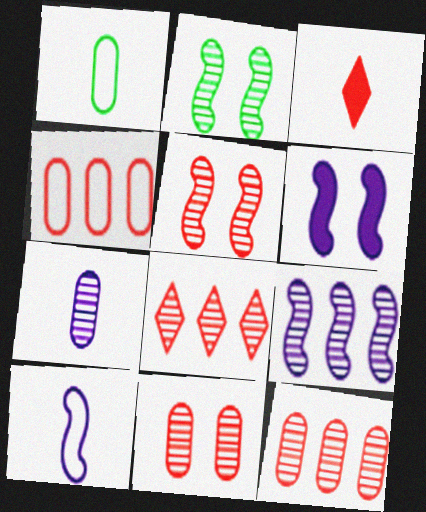[[1, 6, 8], 
[2, 7, 8], 
[3, 4, 5], 
[6, 9, 10]]